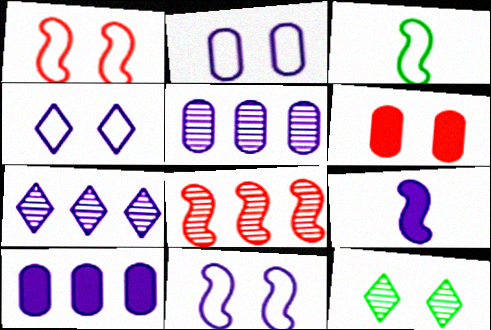[[2, 4, 11], 
[2, 7, 9], 
[3, 6, 7], 
[4, 5, 9], 
[6, 11, 12]]